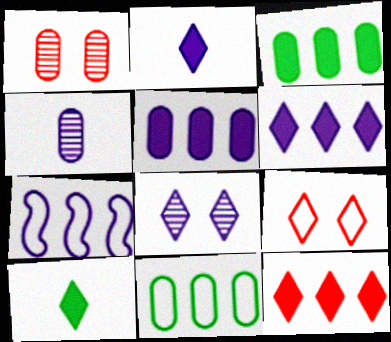[[1, 7, 10]]